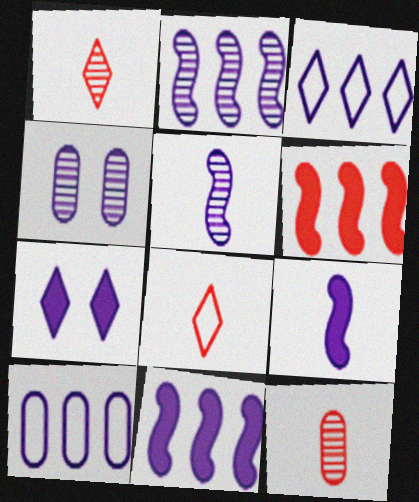[[3, 4, 9], 
[5, 7, 10]]